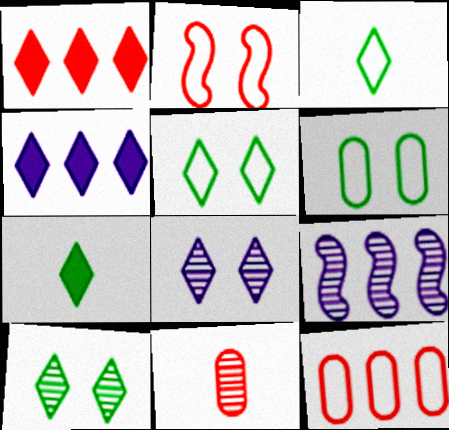[[1, 2, 11], 
[1, 3, 8], 
[9, 10, 11]]